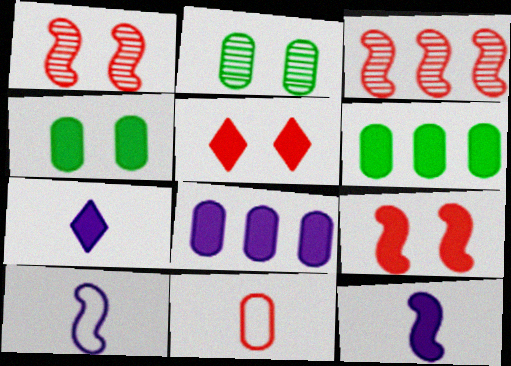[[2, 8, 11], 
[3, 5, 11], 
[5, 6, 12], 
[6, 7, 9]]